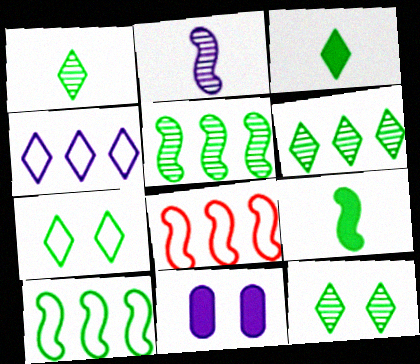[[1, 6, 12], 
[1, 8, 11], 
[2, 4, 11], 
[3, 6, 7]]